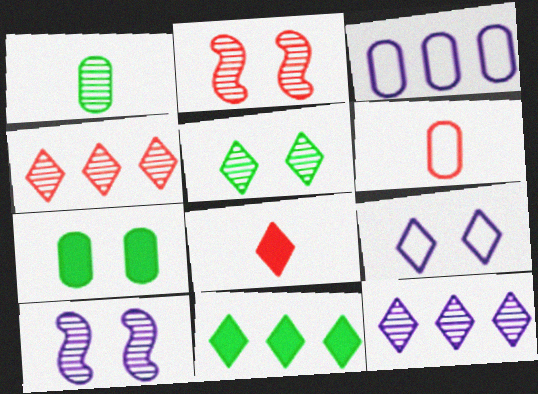[[1, 2, 12], 
[1, 4, 10], 
[2, 7, 9], 
[6, 10, 11]]